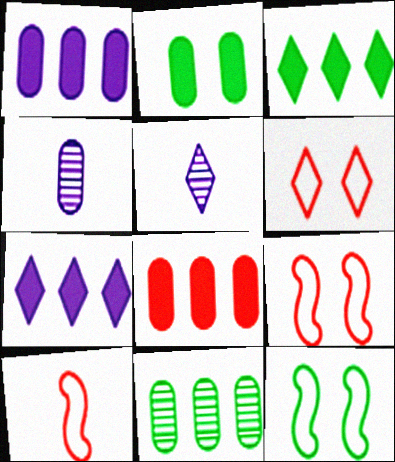[[3, 4, 9], 
[3, 5, 6], 
[5, 8, 12]]